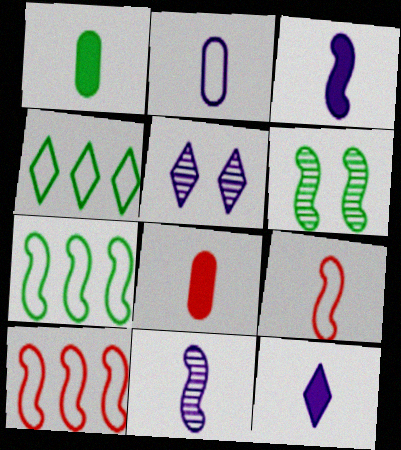[[1, 4, 6], 
[1, 5, 10], 
[2, 11, 12], 
[3, 6, 10], 
[5, 7, 8]]